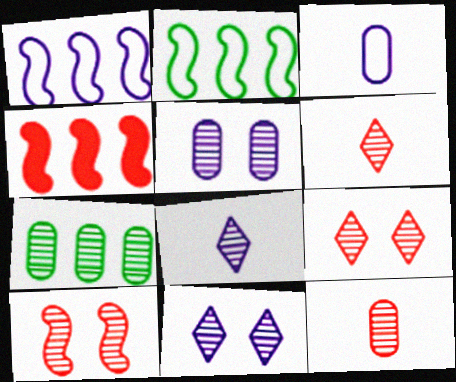[[5, 7, 12], 
[7, 8, 10]]